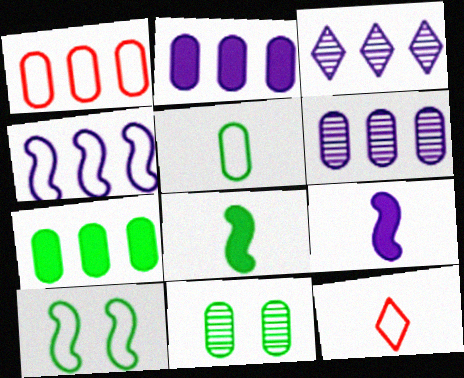[[1, 6, 7], 
[2, 3, 4], 
[5, 7, 11]]